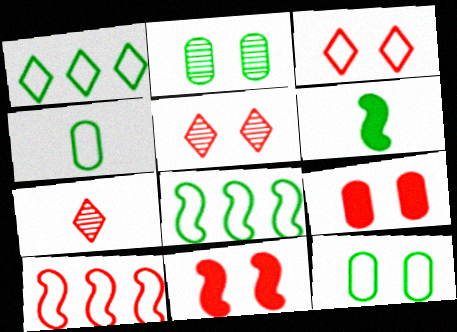[[1, 2, 6], 
[7, 9, 10]]